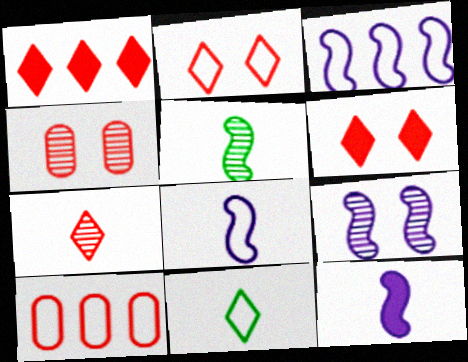[[1, 2, 7], 
[3, 9, 12]]